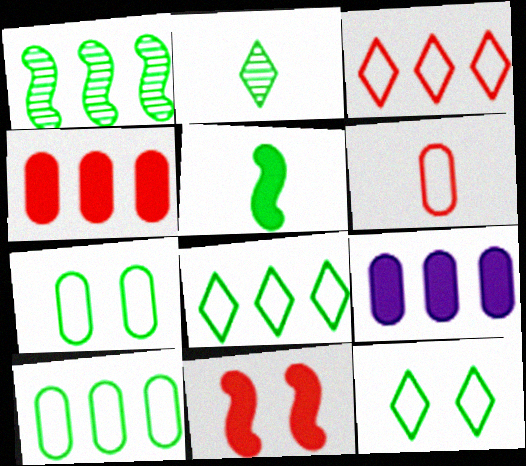[[1, 3, 9]]